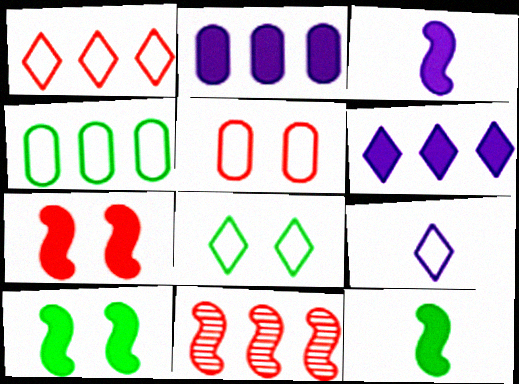[[1, 8, 9], 
[4, 6, 11]]